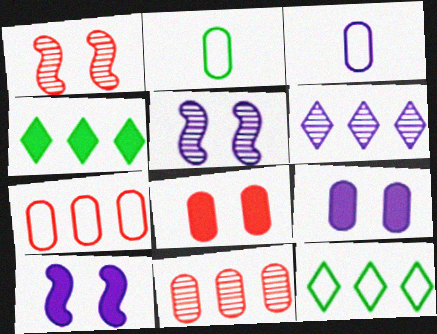[[1, 3, 4], 
[2, 9, 11], 
[3, 6, 10]]